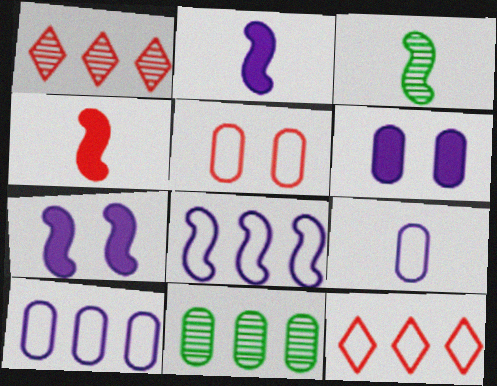[[1, 4, 5], 
[3, 6, 12]]